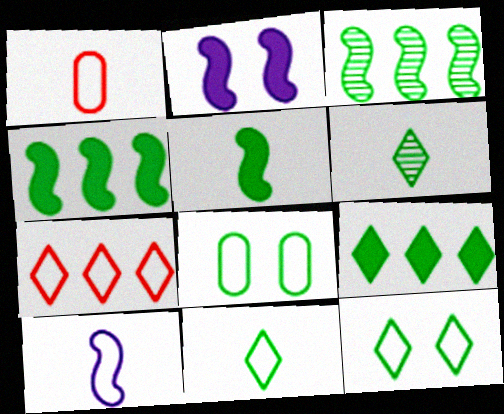[[1, 10, 11], 
[4, 6, 8], 
[6, 9, 12], 
[7, 8, 10]]